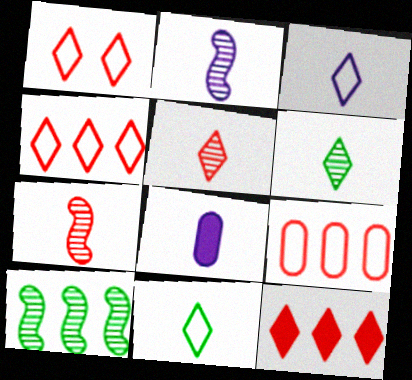[[1, 5, 12], 
[1, 8, 10], 
[2, 3, 8], 
[7, 8, 11]]